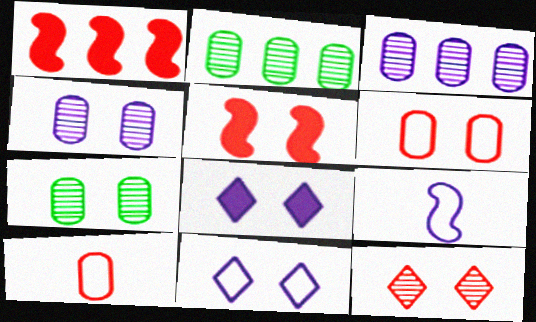[[1, 10, 12], 
[3, 8, 9], 
[5, 6, 12], 
[5, 7, 11]]